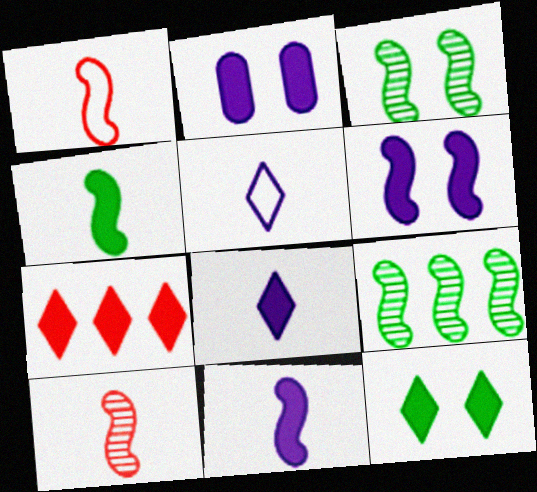[[1, 6, 9], 
[2, 4, 7], 
[7, 8, 12]]